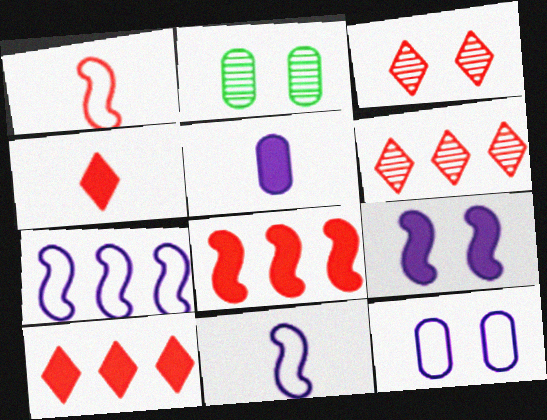[[2, 4, 7], 
[2, 10, 11]]